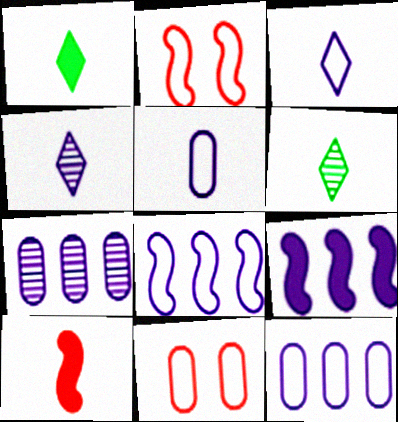[[1, 2, 7], 
[5, 6, 10], 
[6, 9, 11]]